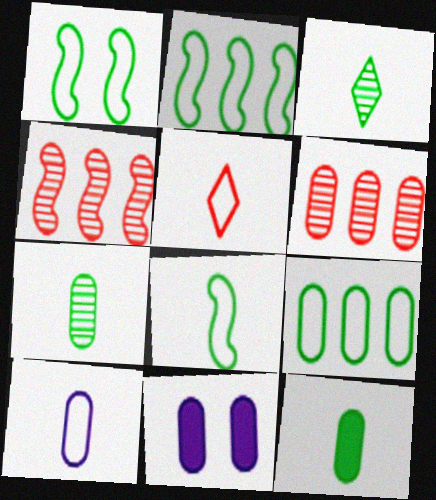[[1, 2, 8], 
[3, 8, 12], 
[5, 8, 10]]